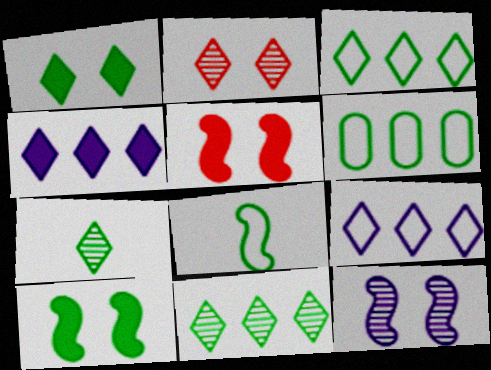[[1, 3, 7], 
[6, 7, 10]]